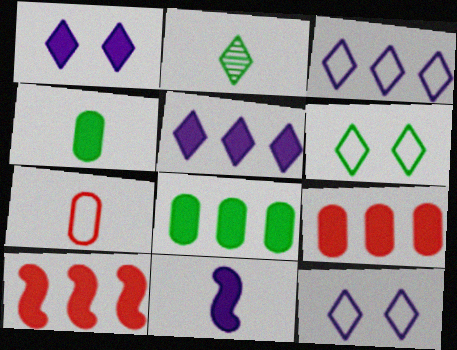[[1, 4, 10], 
[2, 7, 11], 
[5, 8, 10]]